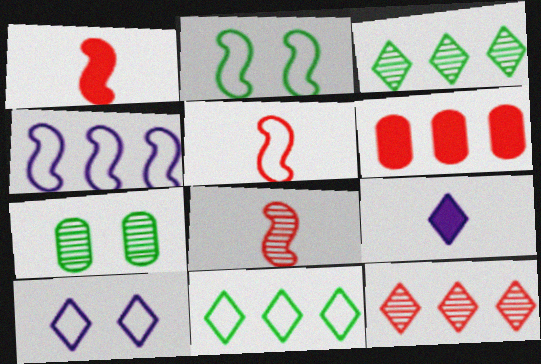[[1, 5, 8], 
[2, 4, 5], 
[3, 4, 6]]